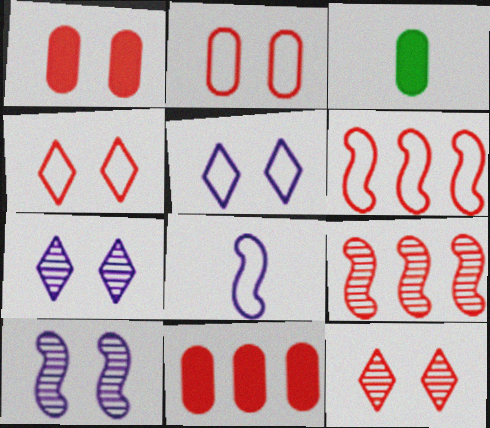[[3, 5, 9], 
[3, 6, 7]]